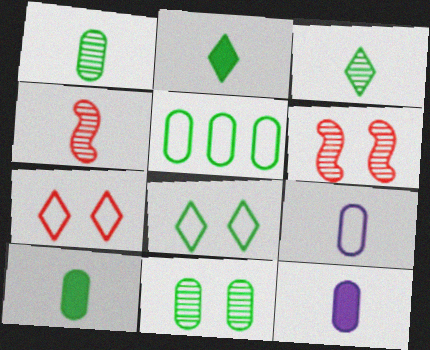[[2, 4, 9], 
[5, 10, 11]]